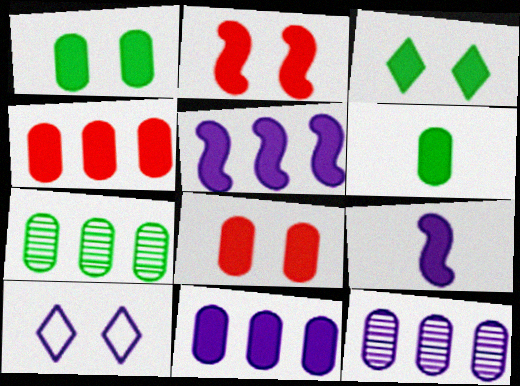[[3, 4, 9], 
[6, 8, 11], 
[9, 10, 12]]